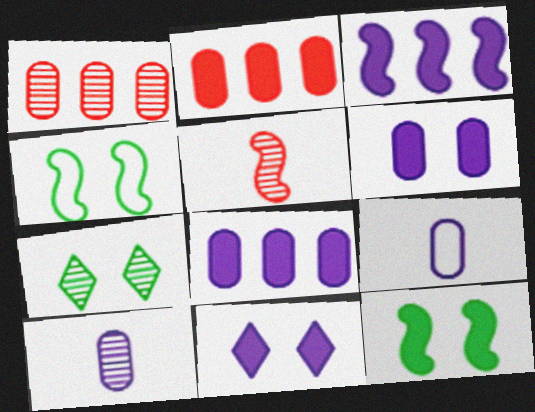[[3, 4, 5]]